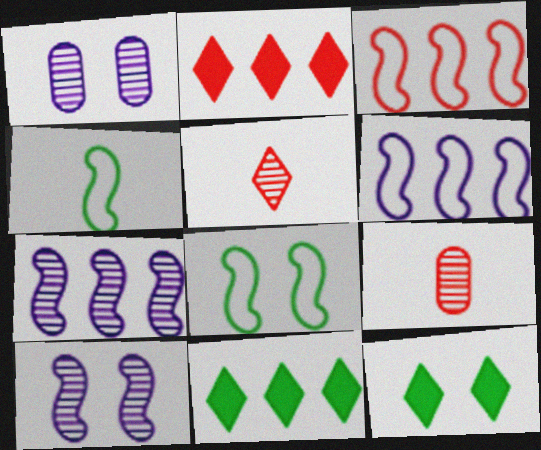[[1, 2, 4], 
[6, 9, 12]]